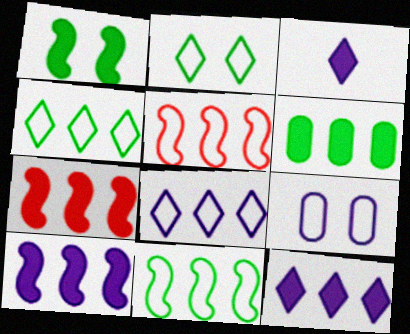[[6, 7, 12]]